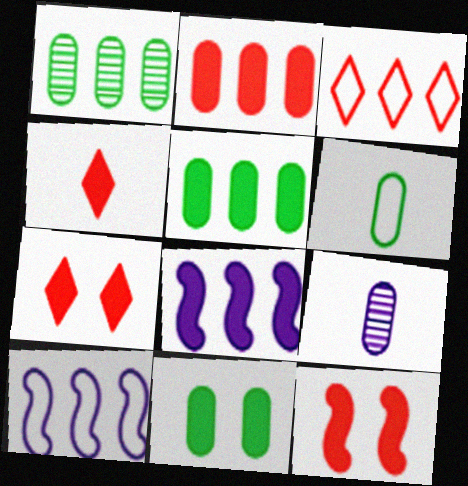[[1, 3, 8], 
[1, 6, 11], 
[2, 4, 12], 
[4, 8, 11]]